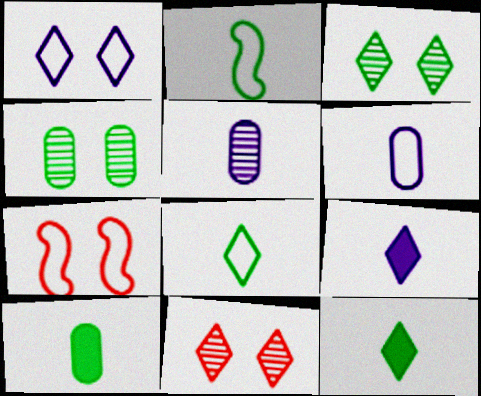[]